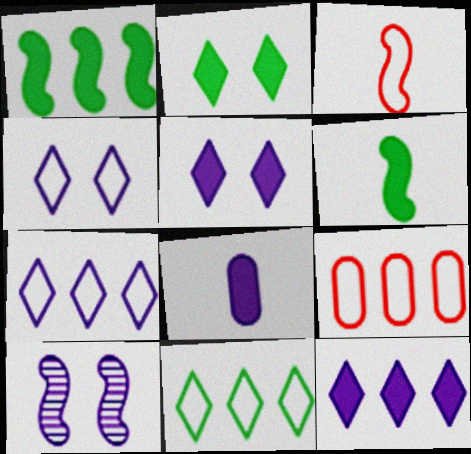[[1, 3, 10], 
[7, 8, 10]]